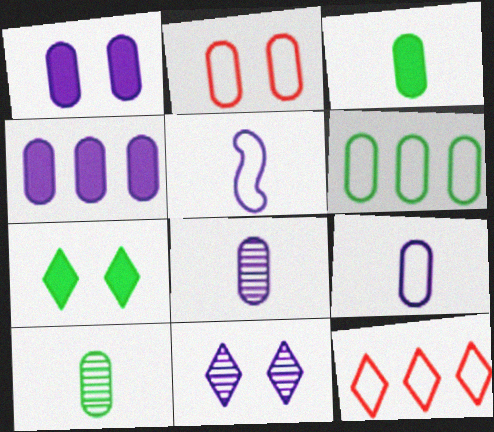[[2, 4, 10], 
[2, 6, 9], 
[4, 5, 11]]